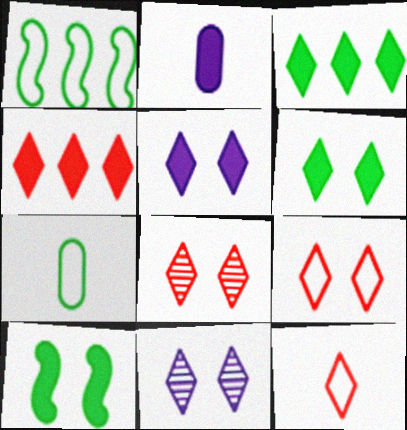[[1, 2, 8], 
[2, 4, 10], 
[3, 11, 12], 
[4, 8, 12], 
[6, 9, 11]]